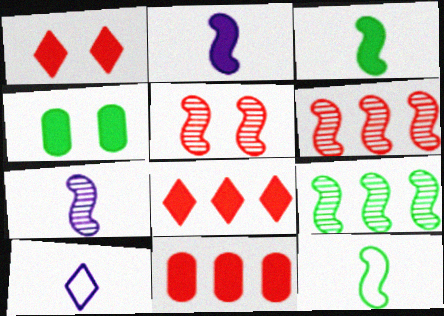[[2, 4, 8], 
[4, 6, 10], 
[5, 7, 9]]